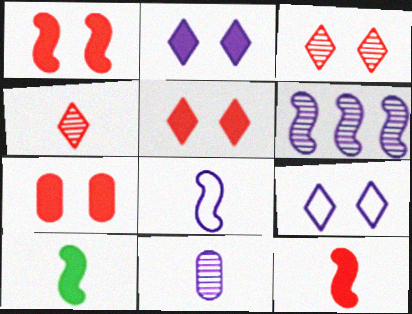[[1, 5, 7]]